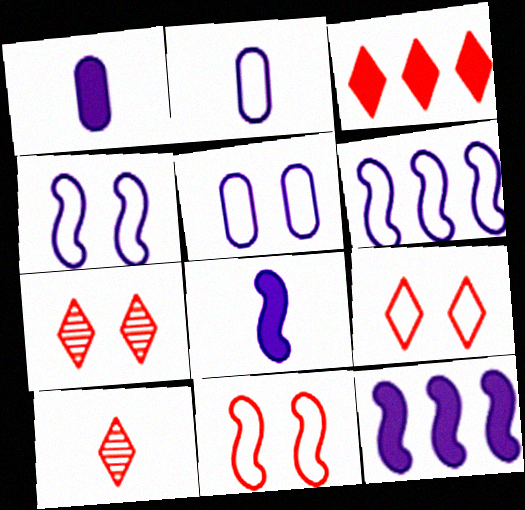[[3, 9, 10]]